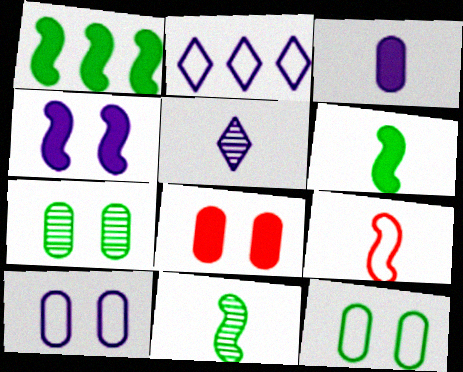[[2, 8, 11], 
[2, 9, 12], 
[7, 8, 10]]